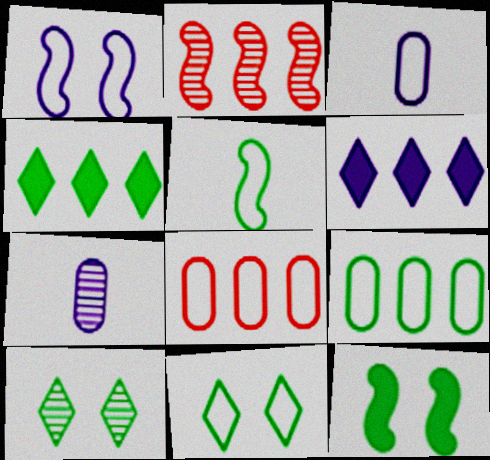[[1, 6, 7], 
[2, 6, 9], 
[2, 7, 10], 
[5, 9, 11]]